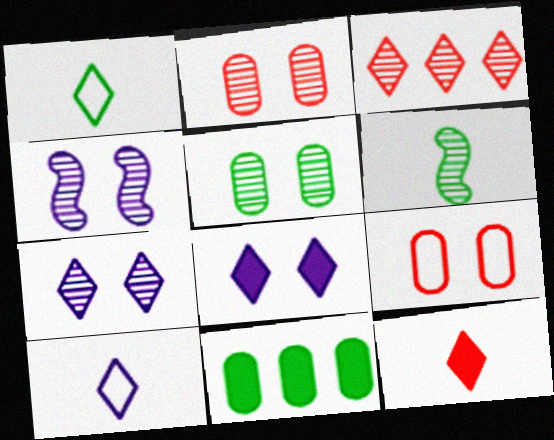[[1, 3, 8]]